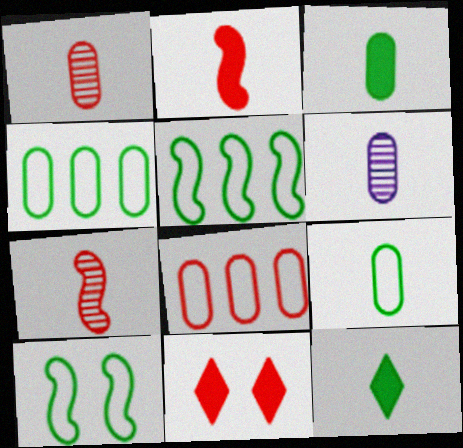[[5, 6, 11], 
[7, 8, 11]]